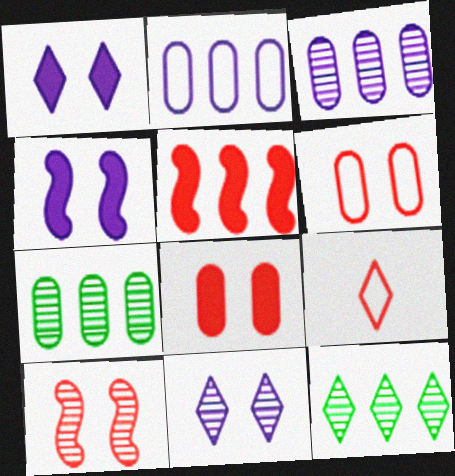[[1, 9, 12], 
[2, 5, 12], 
[4, 7, 9]]